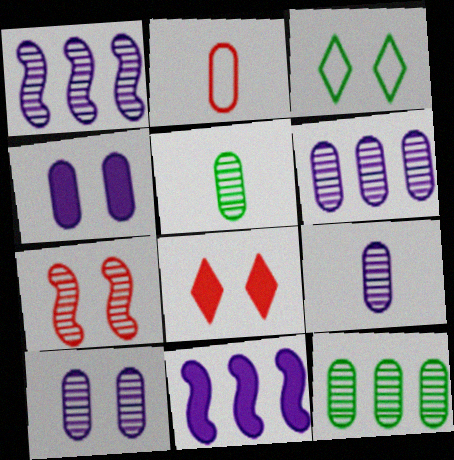[[2, 4, 12], 
[3, 4, 7], 
[6, 9, 10]]